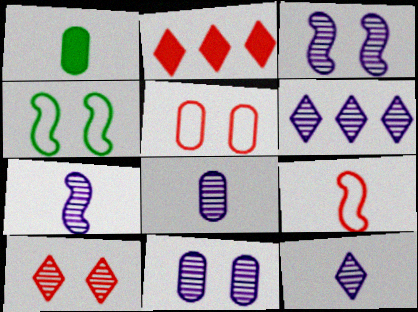[[1, 9, 12], 
[2, 4, 8], 
[3, 6, 8], 
[6, 7, 11], 
[7, 8, 12]]